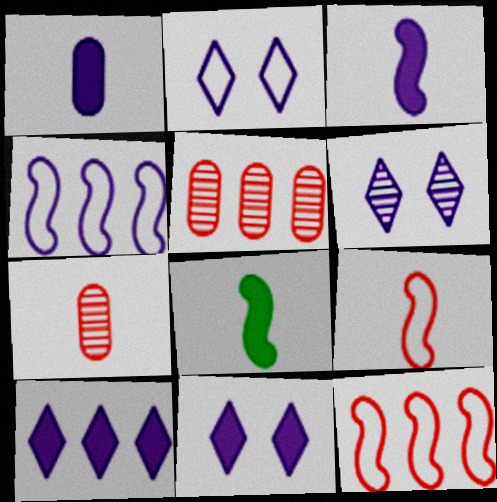[[1, 4, 6], 
[2, 5, 8], 
[2, 6, 11]]